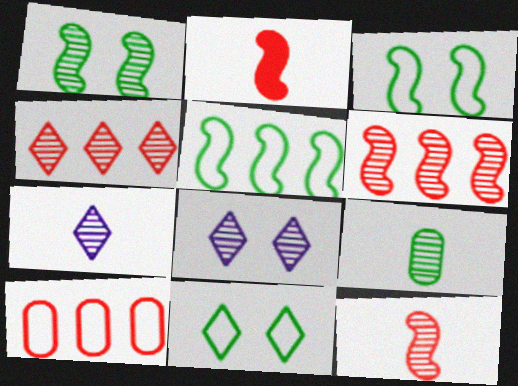[[6, 8, 9], 
[7, 9, 12]]